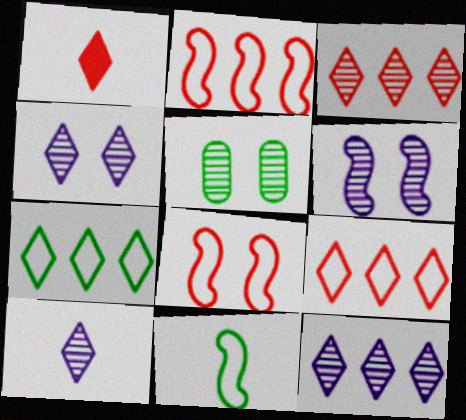[[1, 4, 7], 
[4, 10, 12]]